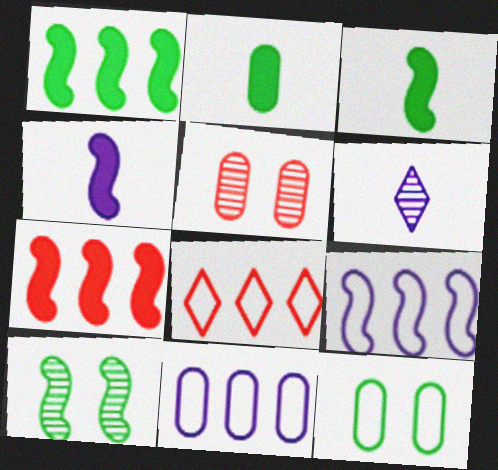[[2, 5, 11], 
[6, 7, 12]]